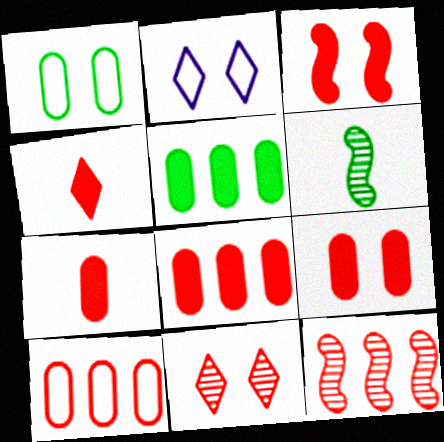[[2, 6, 8], 
[3, 4, 8], 
[7, 8, 9]]